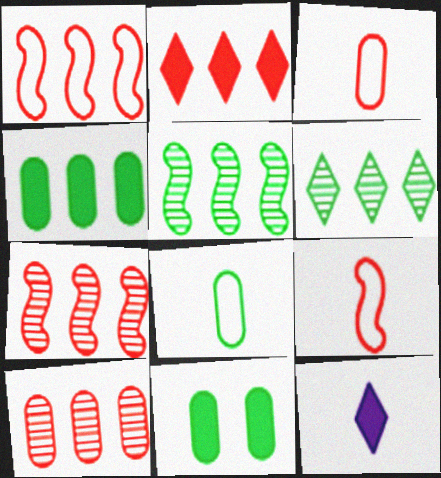[[1, 2, 10]]